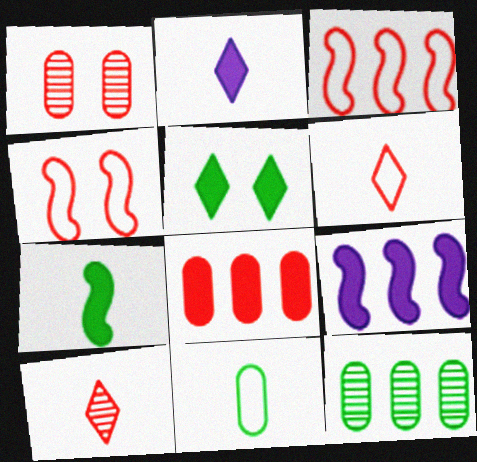[[2, 4, 12], 
[4, 8, 10]]